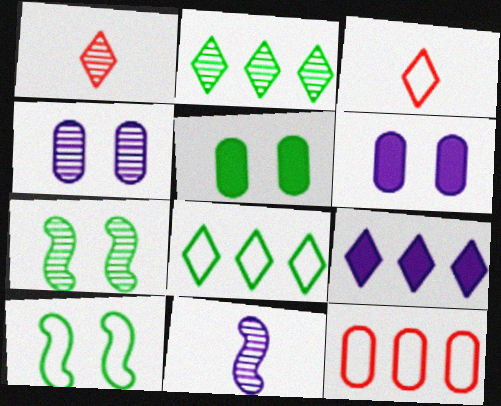[]